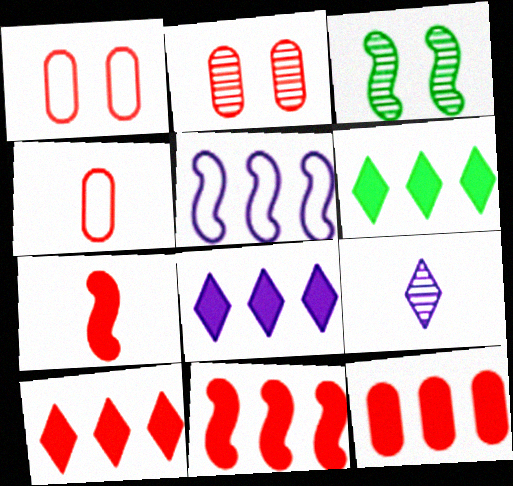[[2, 4, 12], 
[3, 4, 8], 
[3, 5, 7], 
[6, 8, 10], 
[10, 11, 12]]